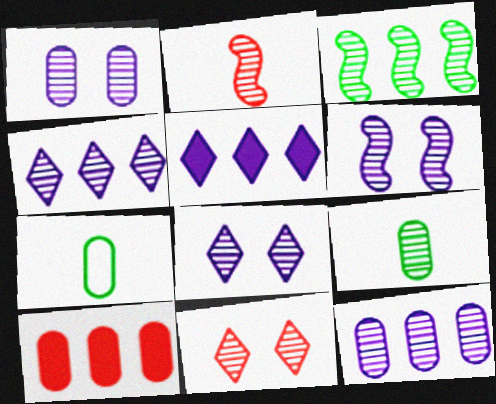[[1, 6, 8], 
[1, 7, 10], 
[2, 3, 6]]